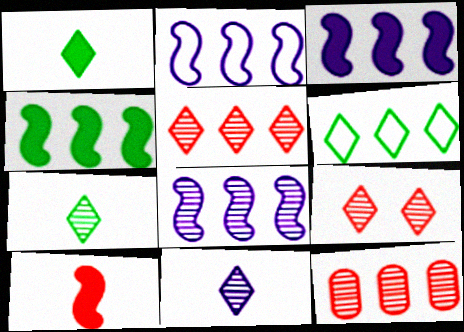[[2, 3, 8], 
[3, 6, 12]]